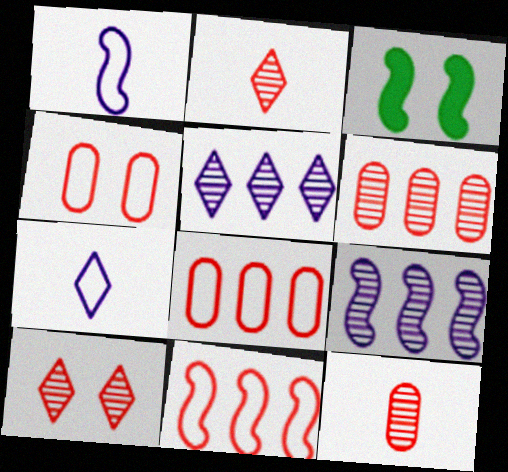[[3, 6, 7]]